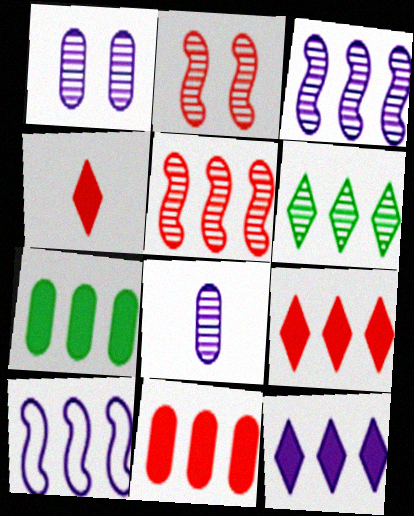[[2, 6, 8], 
[6, 10, 11]]